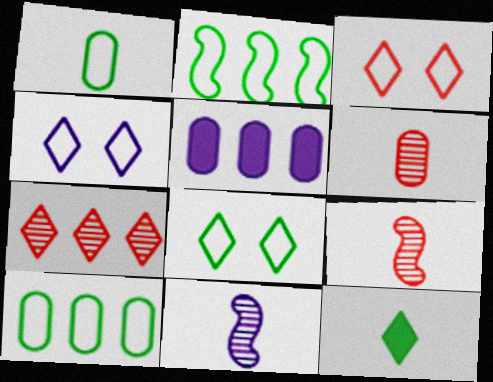[[1, 2, 8], 
[2, 5, 7], 
[3, 4, 8], 
[4, 5, 11], 
[4, 7, 12], 
[5, 8, 9]]